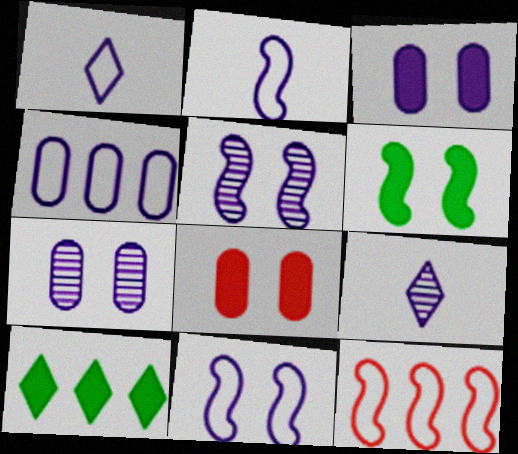[[1, 4, 11]]